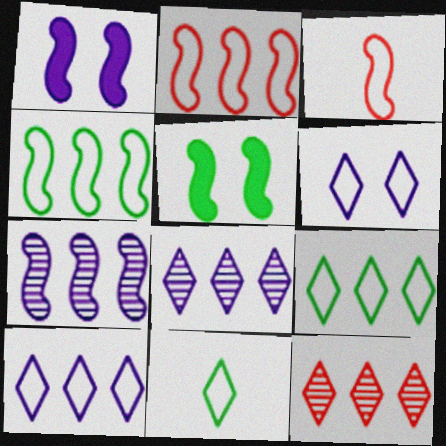[[3, 5, 7]]